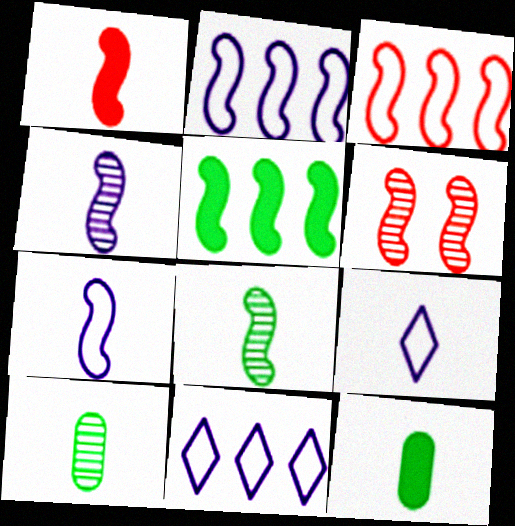[[1, 3, 6], 
[1, 7, 8], 
[1, 9, 10], 
[5, 6, 7], 
[6, 11, 12]]